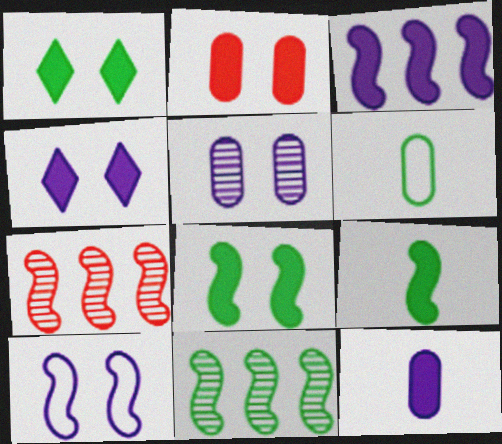[[1, 6, 11], 
[2, 4, 8], 
[3, 4, 12], 
[4, 5, 10], 
[4, 6, 7], 
[7, 9, 10]]